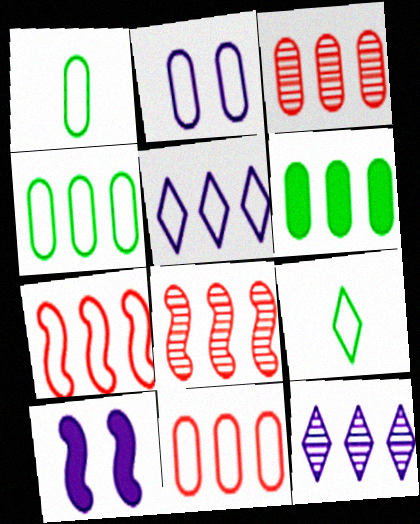[[1, 2, 11], 
[2, 7, 9], 
[3, 9, 10], 
[4, 5, 7], 
[5, 6, 8], 
[6, 7, 12]]